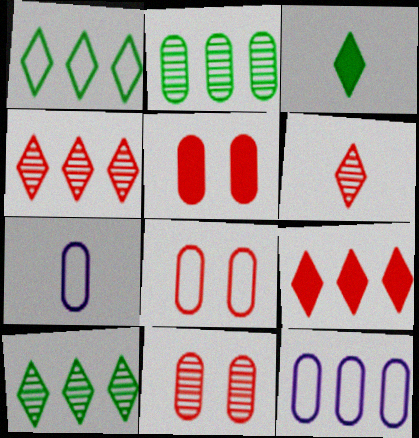[[2, 5, 7], 
[5, 8, 11]]